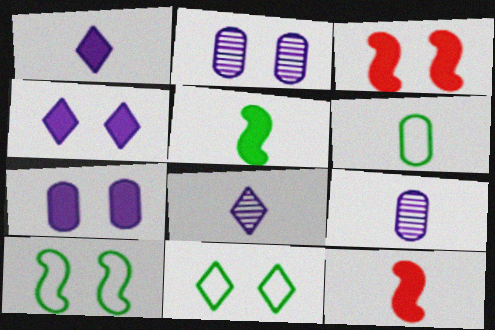[[2, 3, 11], 
[6, 8, 12]]